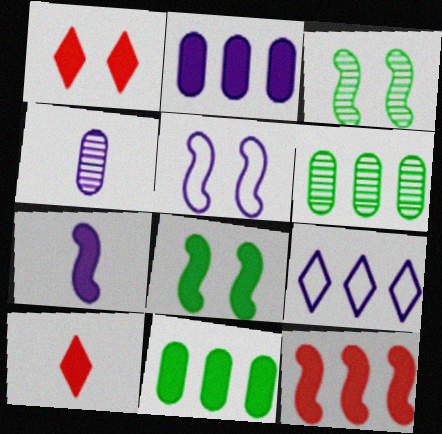[[1, 7, 11], 
[2, 8, 10], 
[5, 6, 10], 
[6, 9, 12], 
[7, 8, 12]]